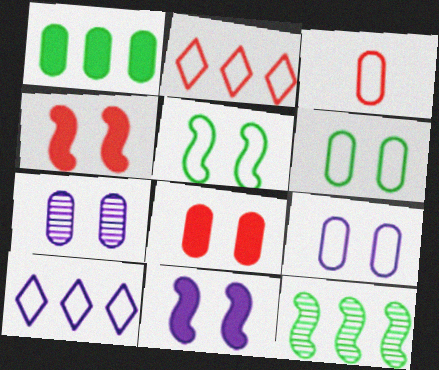[[1, 3, 7], 
[3, 5, 10], 
[6, 7, 8]]